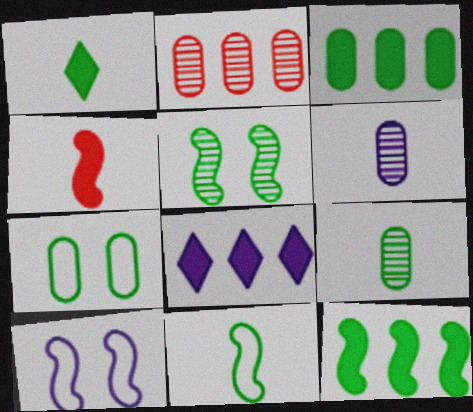[[1, 2, 10], 
[1, 9, 11], 
[3, 7, 9], 
[5, 11, 12], 
[6, 8, 10]]